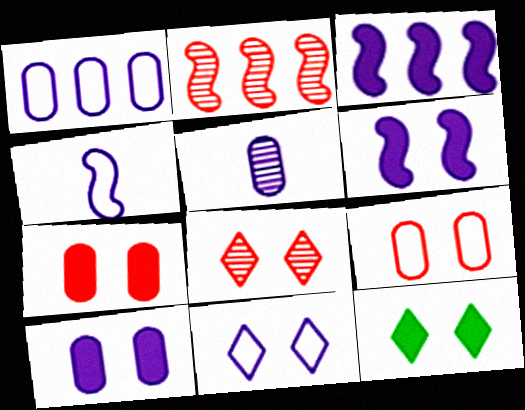[[1, 4, 11], 
[1, 5, 10], 
[3, 5, 11], 
[6, 7, 12], 
[8, 11, 12]]